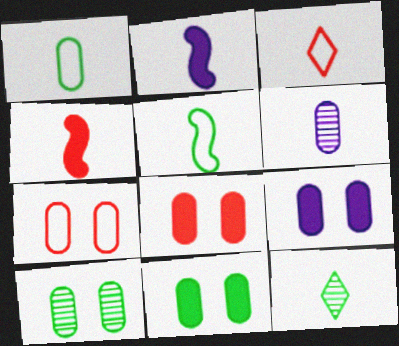[[7, 9, 10], 
[8, 9, 11]]